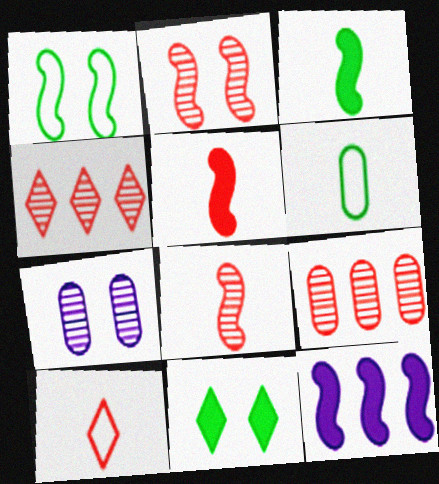[[1, 8, 12]]